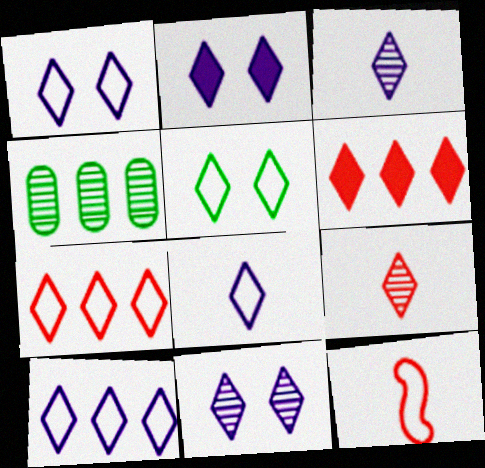[[1, 2, 11], 
[1, 8, 10], 
[2, 3, 10], 
[2, 4, 12], 
[3, 5, 6], 
[5, 7, 8]]